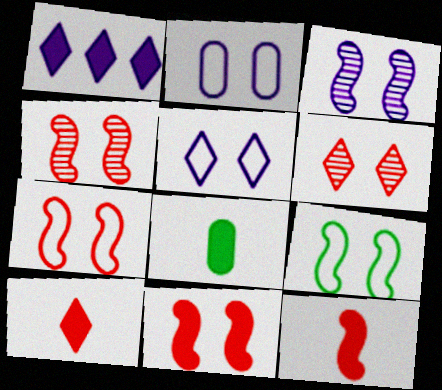[[1, 8, 11], 
[3, 9, 11], 
[4, 7, 11]]